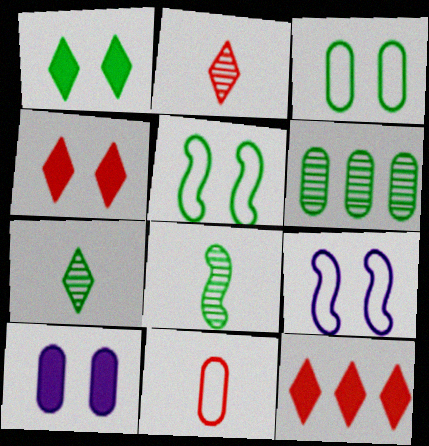[[6, 10, 11]]